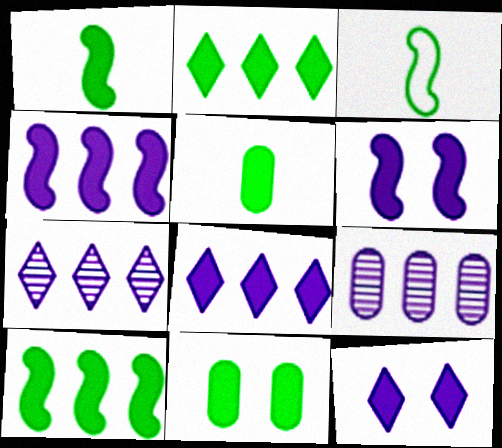[[1, 2, 11]]